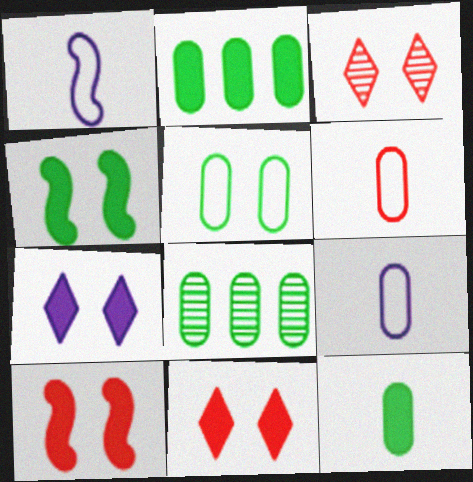[[1, 2, 3], 
[1, 8, 11], 
[5, 8, 12]]